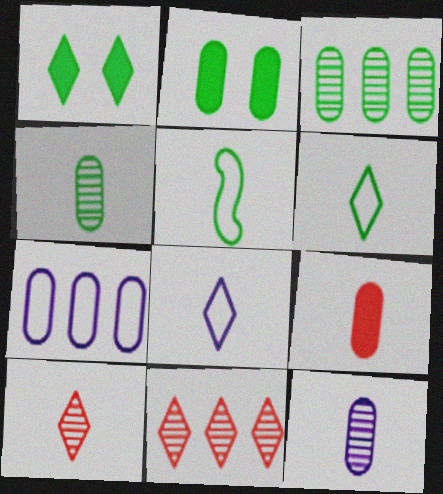[[1, 3, 5], 
[1, 8, 11]]